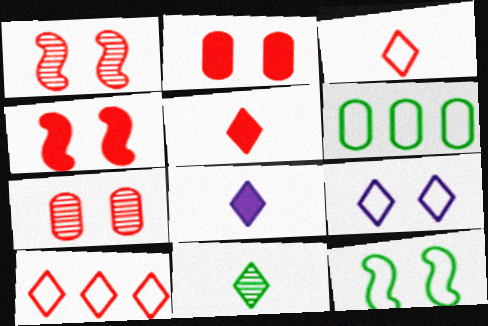[[1, 6, 8], 
[3, 8, 11]]